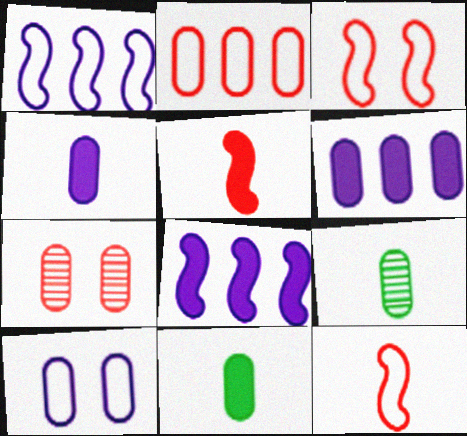[]